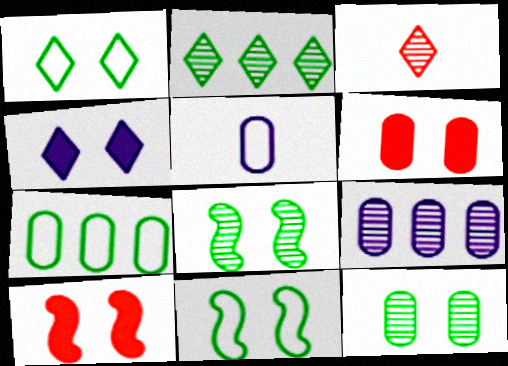[[2, 5, 10], 
[3, 8, 9]]